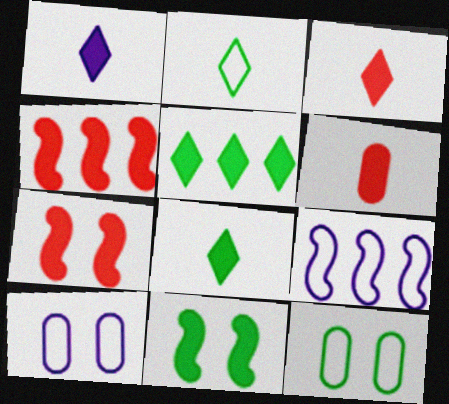[[1, 3, 8]]